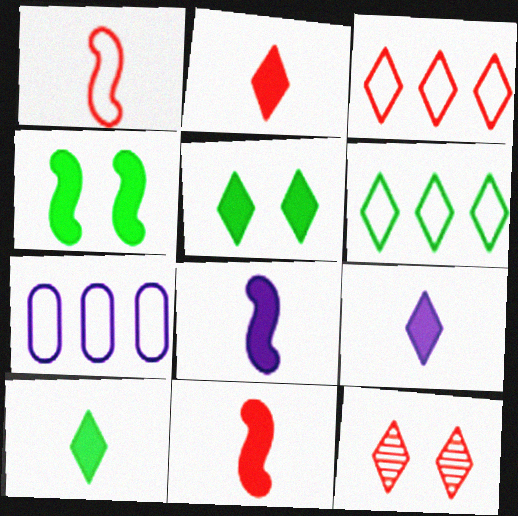[[2, 3, 12], 
[2, 9, 10], 
[6, 9, 12]]